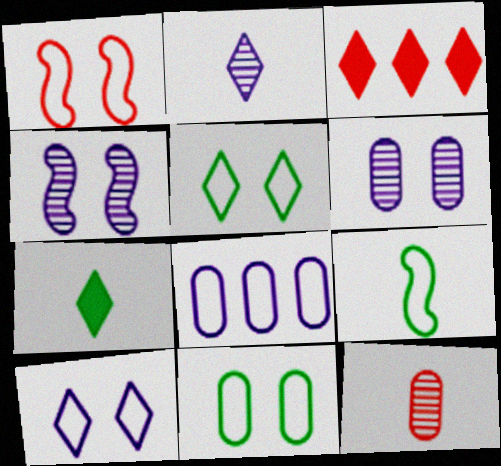[[1, 3, 12], 
[1, 10, 11], 
[2, 3, 5], 
[3, 6, 9]]